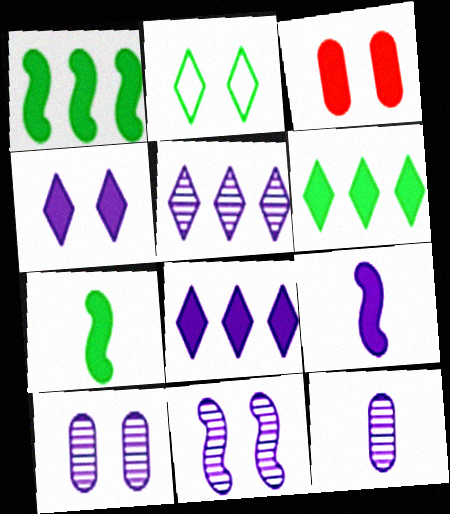[[2, 3, 11], 
[3, 6, 9], 
[3, 7, 8], 
[5, 11, 12]]